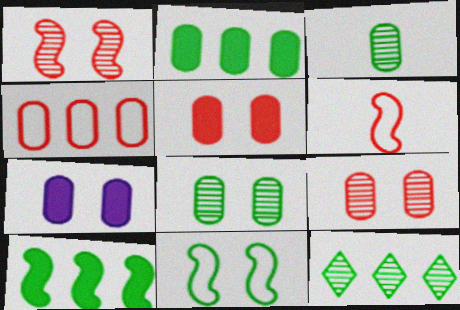[[3, 4, 7], 
[6, 7, 12]]